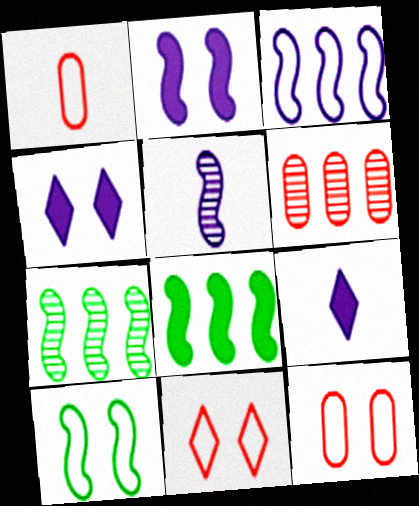[[1, 4, 7], 
[2, 3, 5], 
[6, 9, 10], 
[7, 9, 12]]